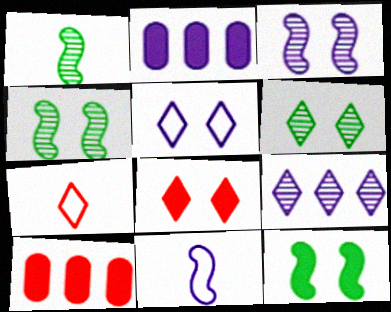[[1, 5, 10], 
[2, 4, 7], 
[5, 6, 8], 
[6, 10, 11]]